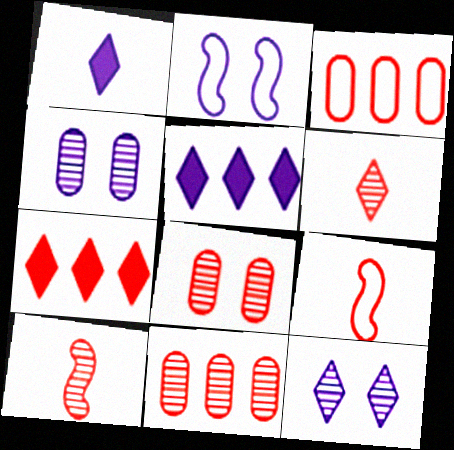[[7, 8, 9]]